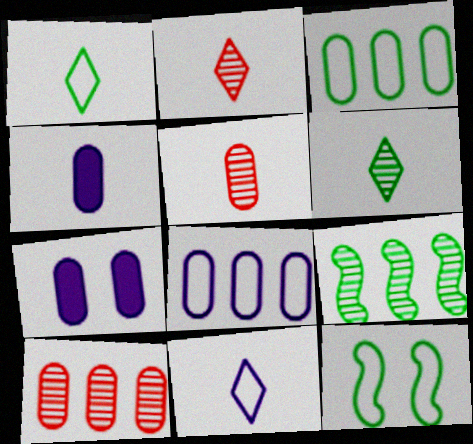[[1, 3, 12], 
[3, 5, 7]]